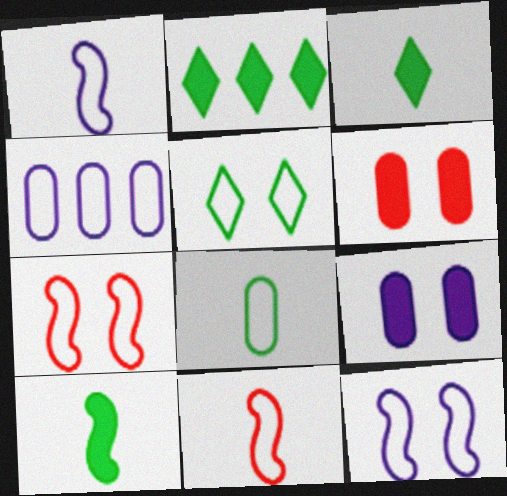[[4, 5, 11]]